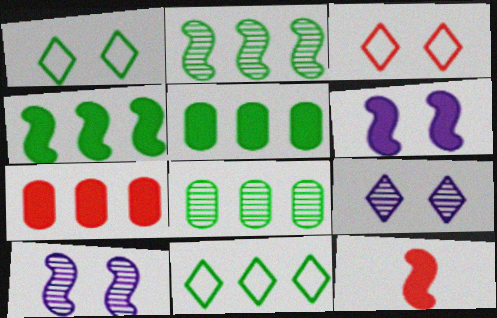[[2, 5, 11], 
[4, 6, 12], 
[4, 8, 11]]